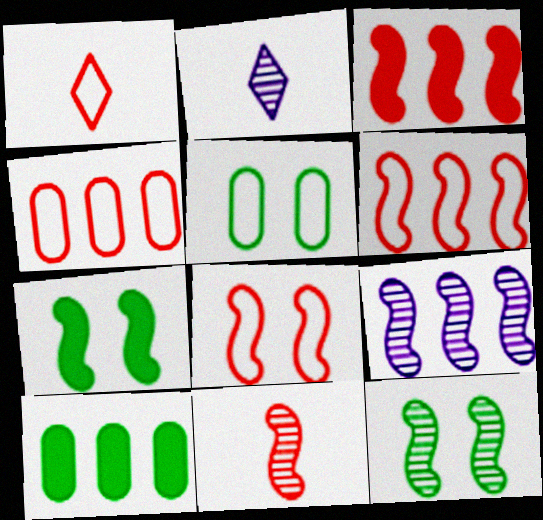[[1, 4, 8], 
[2, 3, 5], 
[2, 4, 7], 
[2, 8, 10], 
[3, 8, 11], 
[9, 11, 12]]